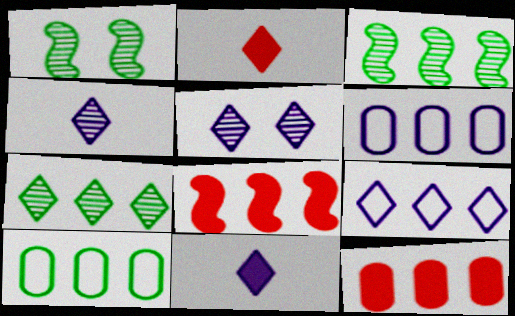[[1, 2, 6], 
[3, 9, 12], 
[5, 9, 11], 
[6, 7, 8]]